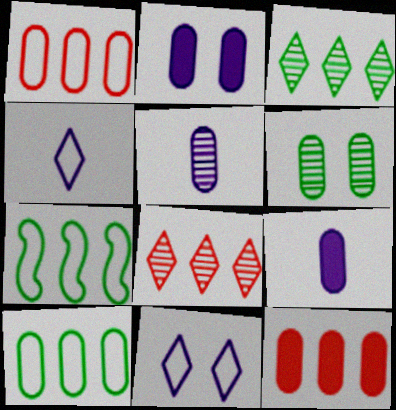[[1, 6, 9]]